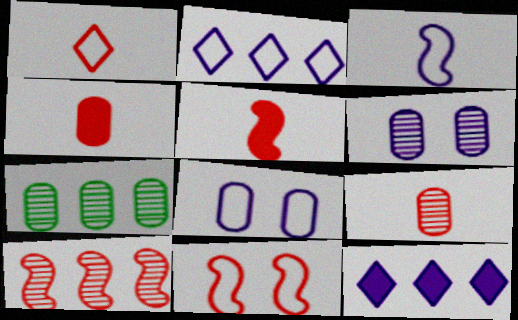[[1, 5, 9], 
[2, 3, 8], 
[3, 6, 12], 
[4, 7, 8], 
[5, 10, 11], 
[6, 7, 9]]